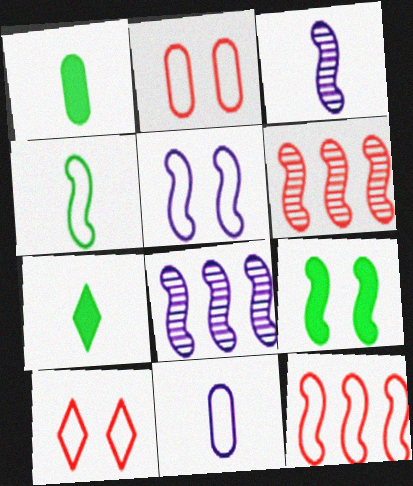[[1, 8, 10], 
[2, 7, 8], 
[3, 9, 12], 
[4, 5, 12]]